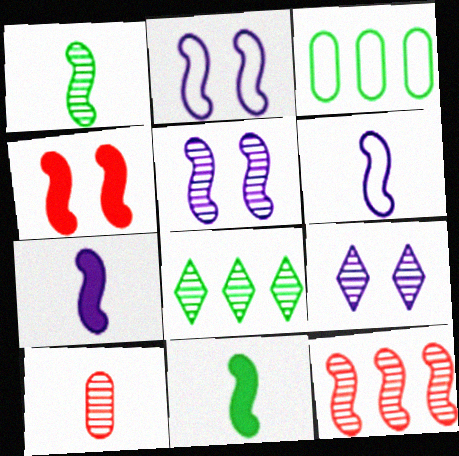[[1, 5, 12], 
[2, 11, 12], 
[5, 8, 10]]